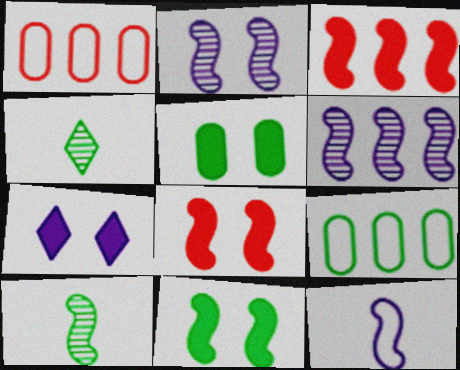[[1, 7, 10], 
[4, 9, 11], 
[5, 7, 8]]